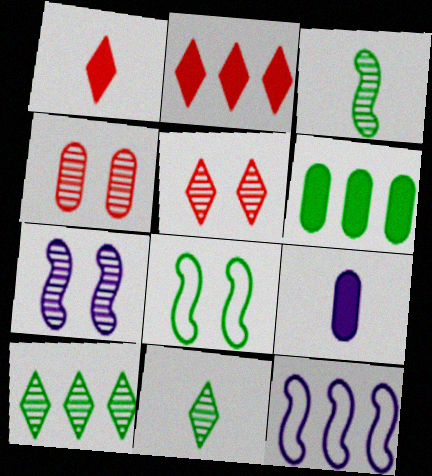[[6, 8, 11]]